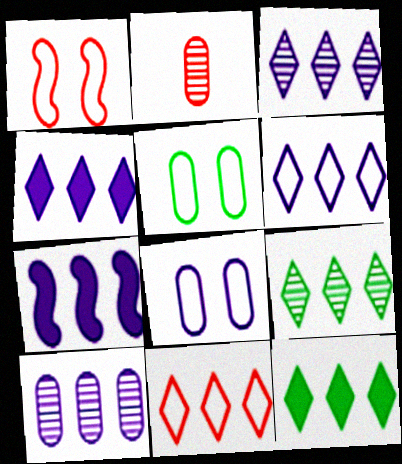[[3, 4, 6], 
[3, 11, 12], 
[4, 9, 11], 
[6, 7, 10]]